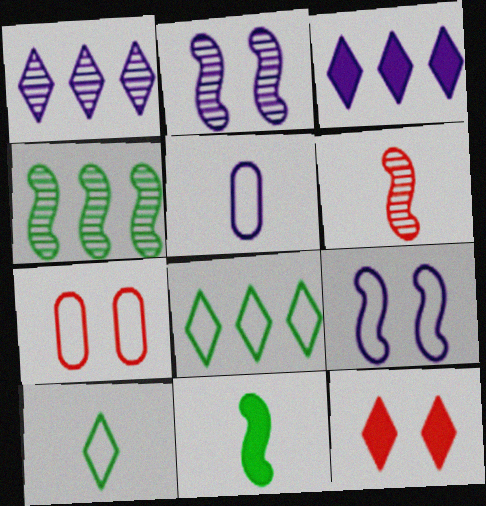[[1, 7, 11], 
[1, 10, 12], 
[2, 3, 5], 
[2, 4, 6], 
[4, 5, 12]]